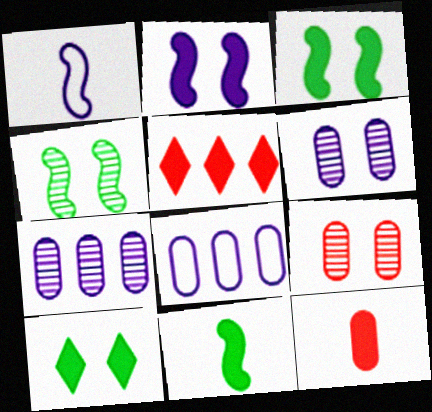[]